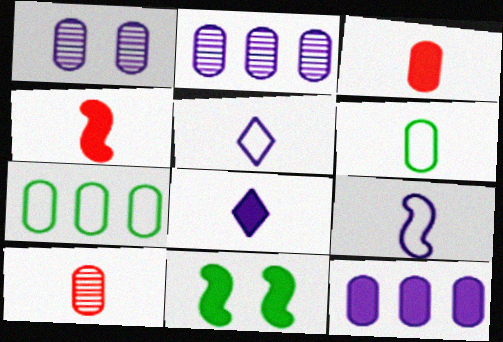[[1, 3, 7]]